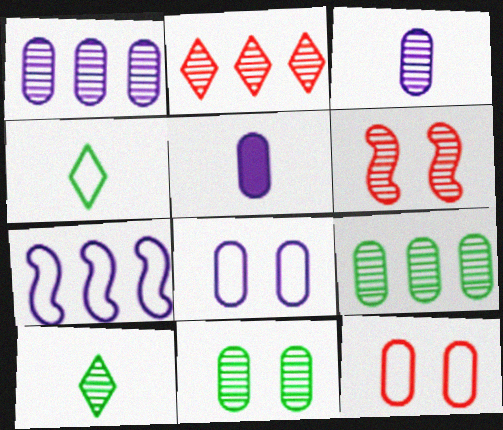[[1, 5, 8], 
[1, 6, 10], 
[4, 7, 12], 
[5, 9, 12]]